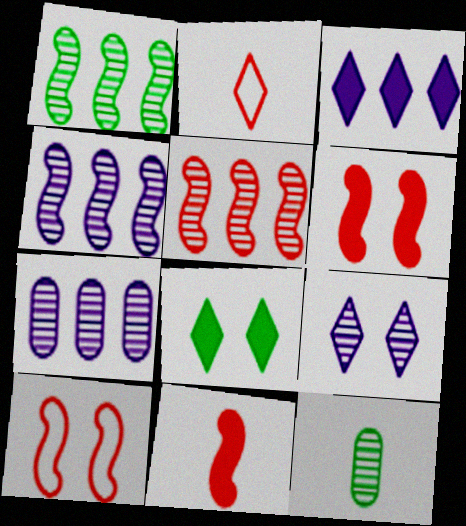[[1, 4, 5], 
[3, 10, 12], 
[5, 9, 12], 
[5, 10, 11]]